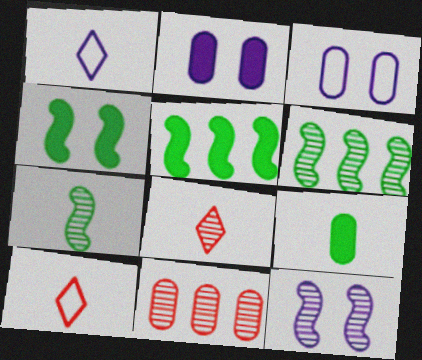[[1, 4, 11], 
[2, 6, 10], 
[3, 5, 8], 
[3, 9, 11]]